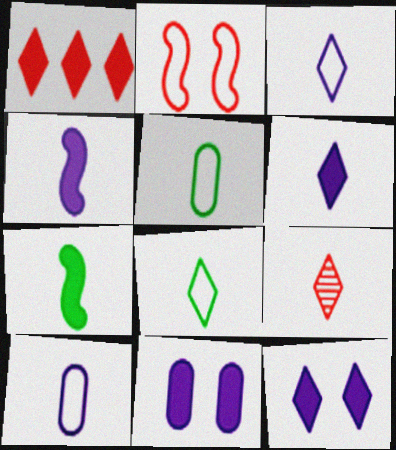[[1, 7, 11], 
[4, 5, 9], 
[6, 8, 9], 
[7, 9, 10]]